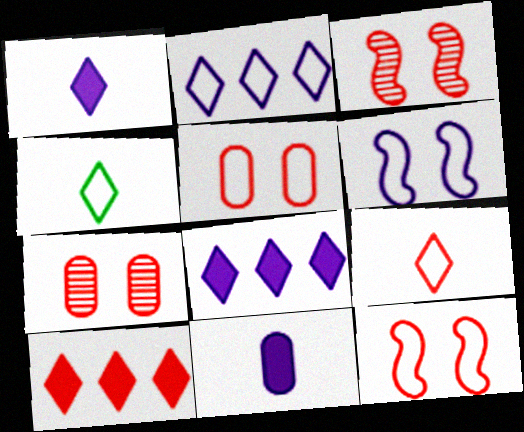[]